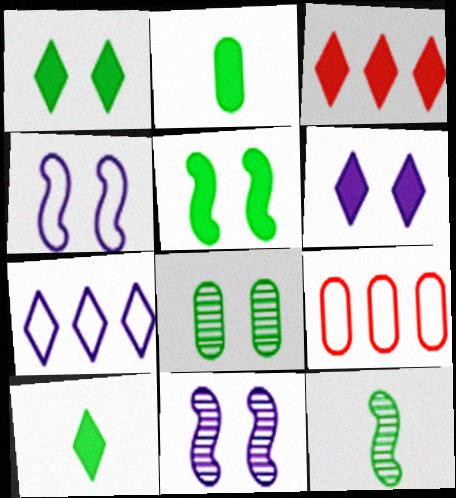[[3, 6, 10], 
[6, 9, 12], 
[9, 10, 11]]